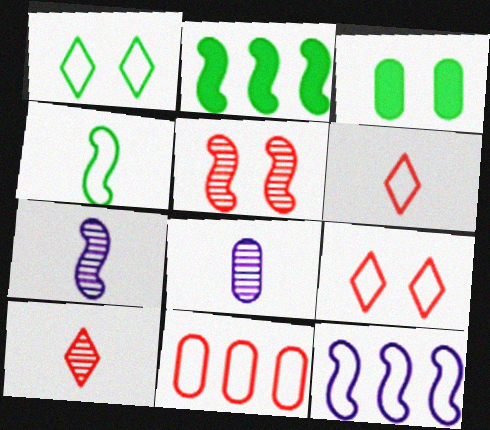[[2, 8, 9], 
[3, 8, 11], 
[3, 10, 12]]